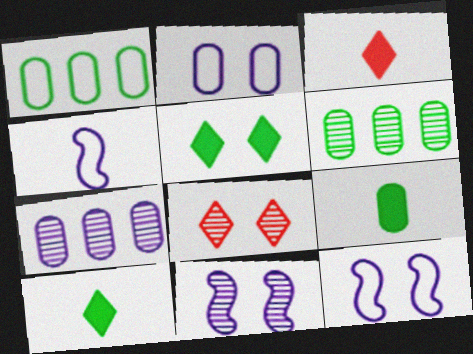[[1, 3, 11], 
[3, 6, 12]]